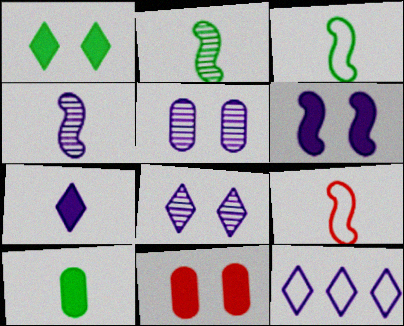[[1, 6, 11], 
[2, 11, 12], 
[7, 8, 12]]